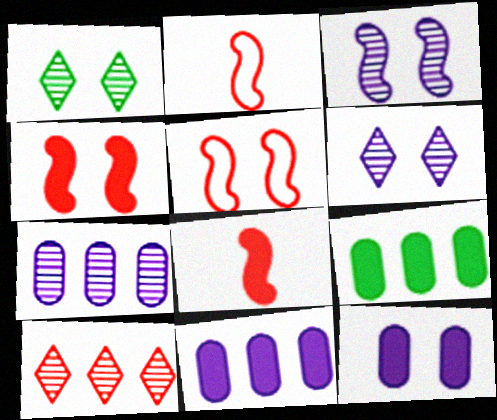[[1, 2, 11], 
[1, 5, 12], 
[2, 6, 9]]